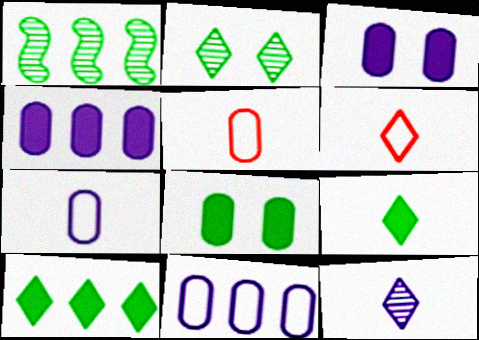[[1, 3, 6], 
[6, 9, 12]]